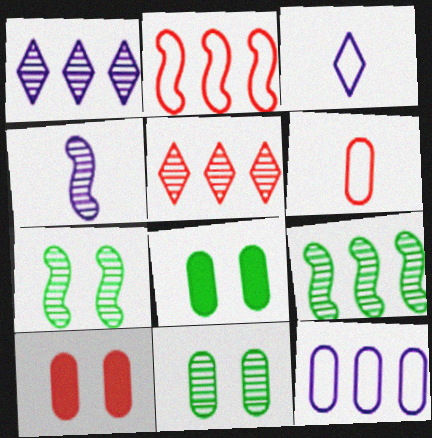[[3, 9, 10], 
[4, 5, 11]]